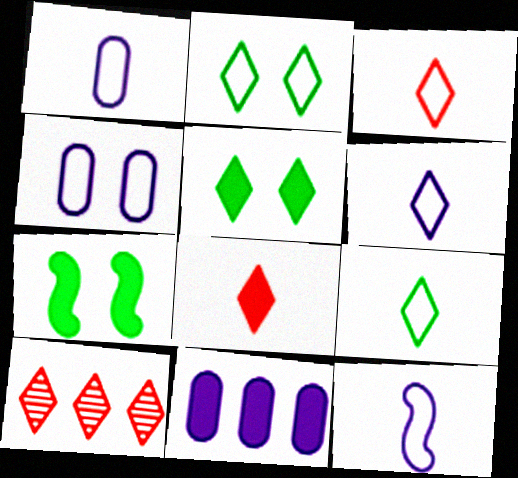[[1, 6, 12], 
[1, 7, 10], 
[3, 6, 9], 
[5, 6, 10], 
[7, 8, 11]]